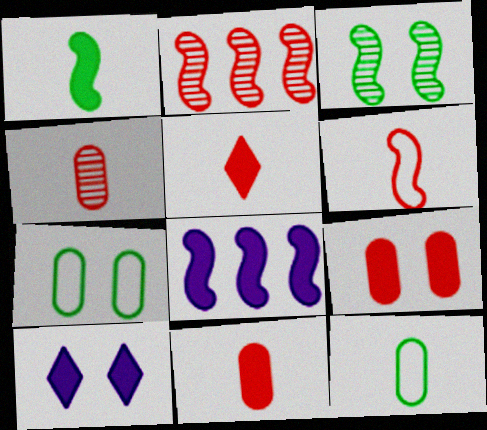[[2, 10, 12], 
[3, 6, 8], 
[4, 5, 6]]